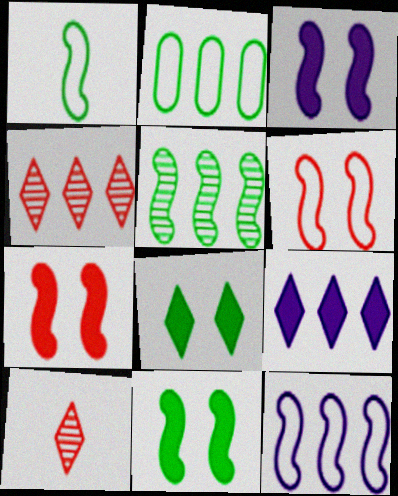[[1, 5, 11], 
[1, 6, 12], 
[2, 3, 10], 
[3, 7, 11]]